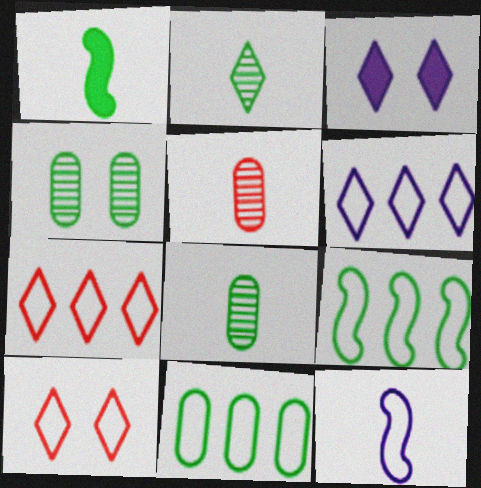[[2, 3, 7], 
[3, 5, 9], 
[10, 11, 12]]